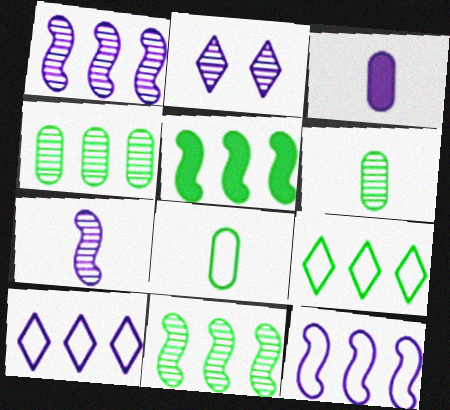[[2, 3, 12], 
[4, 5, 9]]